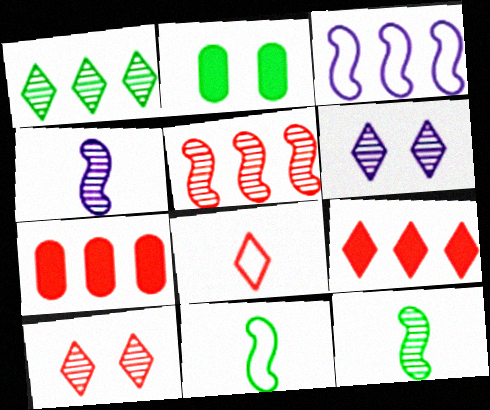[[1, 2, 11], 
[1, 3, 7], 
[6, 7, 11], 
[8, 9, 10]]